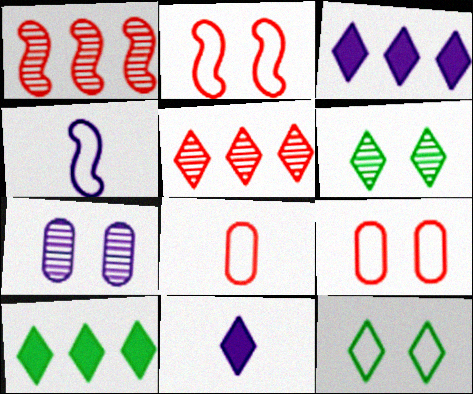[[3, 4, 7], 
[5, 11, 12]]